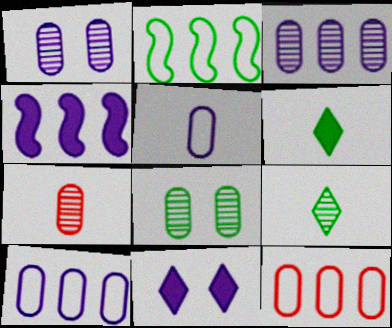[[2, 6, 8], 
[2, 7, 11], 
[3, 7, 8]]